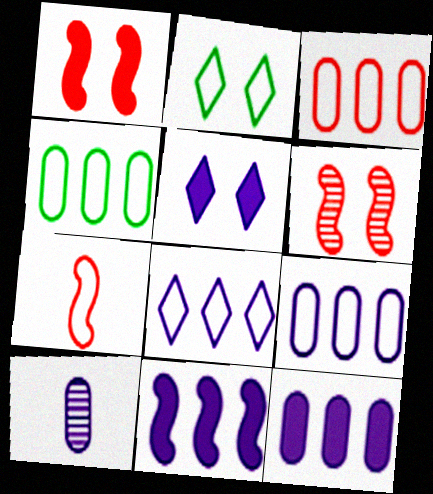[[2, 7, 9], 
[3, 4, 9]]